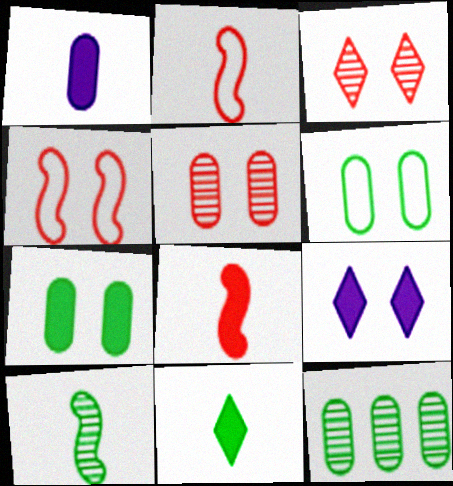[[1, 8, 11], 
[2, 9, 12]]